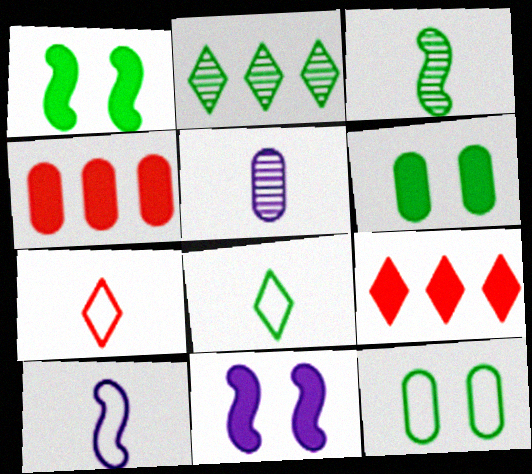[[4, 5, 12]]